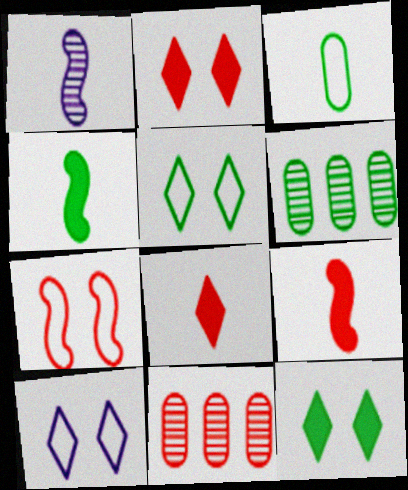[[1, 3, 8], 
[4, 5, 6], 
[4, 10, 11], 
[6, 9, 10], 
[7, 8, 11]]